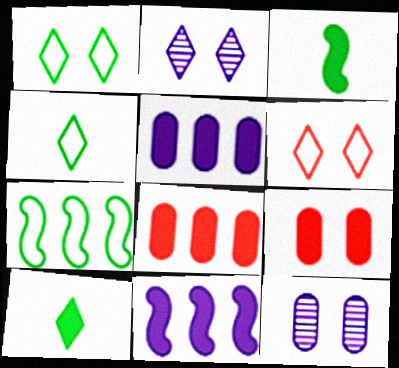[[9, 10, 11]]